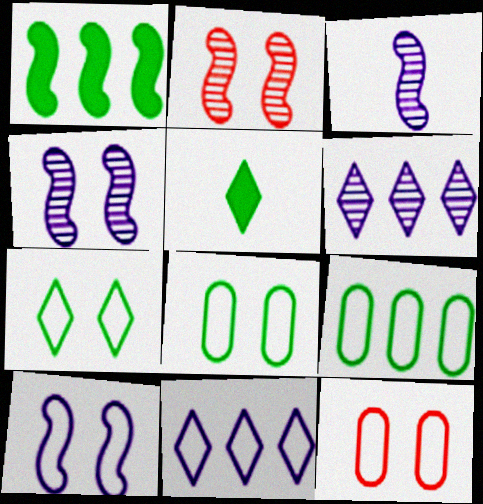[[7, 10, 12]]